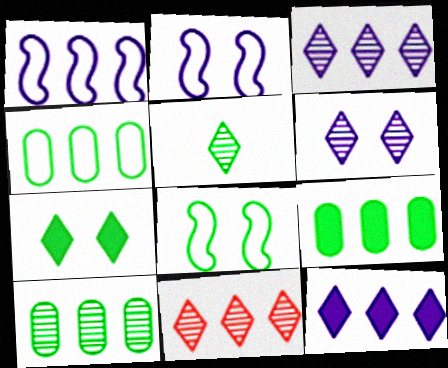[[1, 9, 11], 
[4, 9, 10], 
[5, 6, 11], 
[5, 8, 9]]